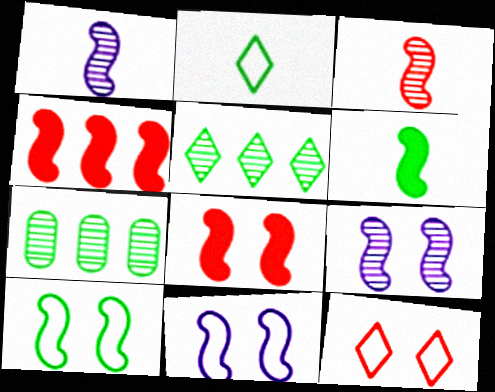[[1, 4, 10], 
[8, 9, 10]]